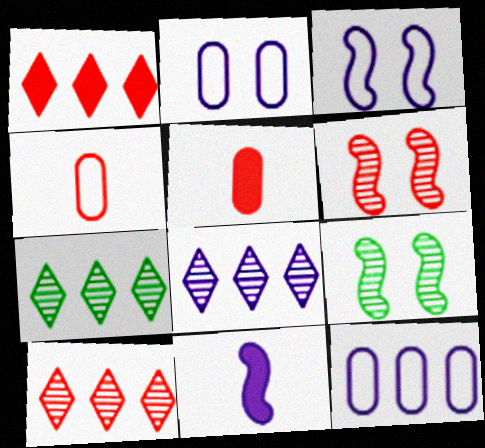[[1, 4, 6], 
[2, 8, 11], 
[3, 5, 7], 
[7, 8, 10]]